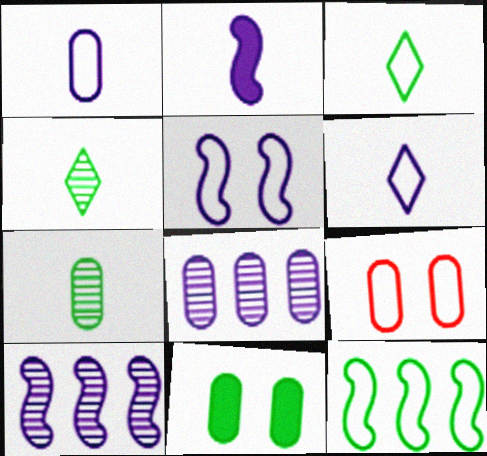[[2, 5, 10], 
[4, 11, 12], 
[6, 9, 12]]